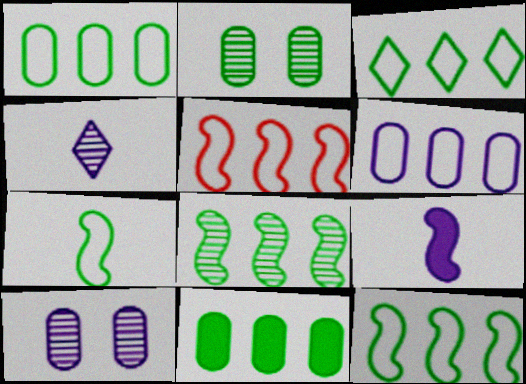[[1, 3, 12], 
[3, 5, 6], 
[3, 8, 11]]